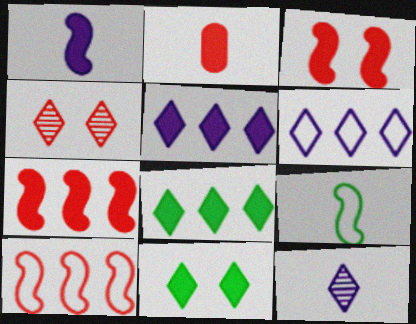[[2, 4, 10], 
[2, 9, 12]]